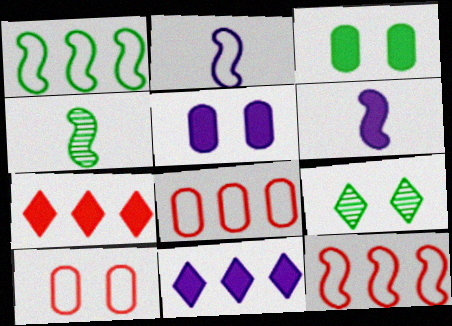[[3, 6, 7], 
[4, 10, 11], 
[5, 6, 11], 
[6, 8, 9]]